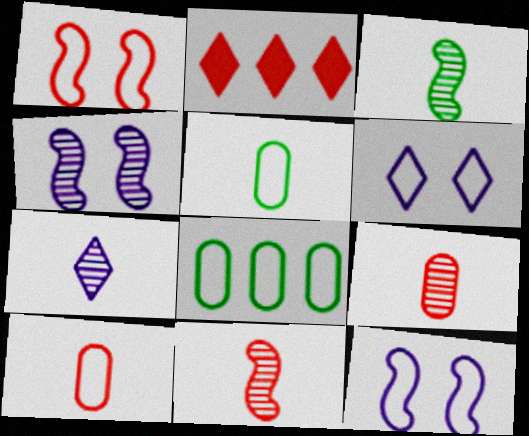[[1, 2, 9], 
[2, 4, 5], 
[3, 7, 9]]